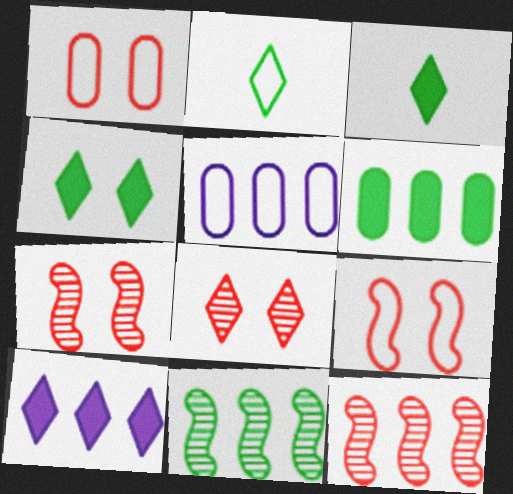[[2, 5, 9], 
[2, 8, 10], 
[3, 5, 7]]